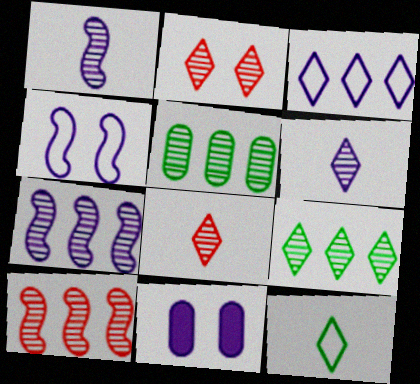[[1, 2, 5], 
[1, 3, 11], 
[2, 6, 9], 
[10, 11, 12]]